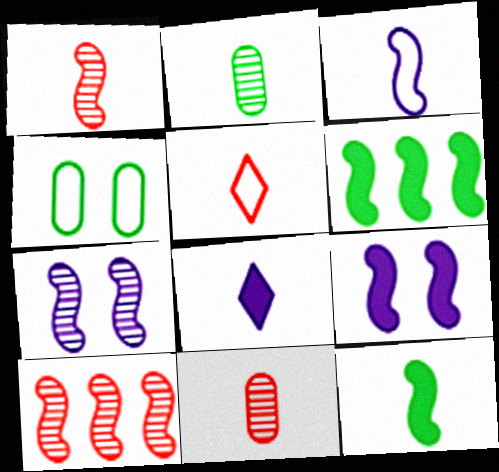[[1, 3, 12], 
[4, 8, 10]]